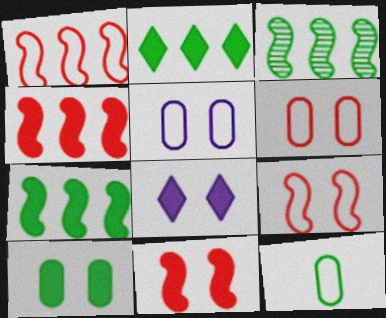[[8, 10, 11]]